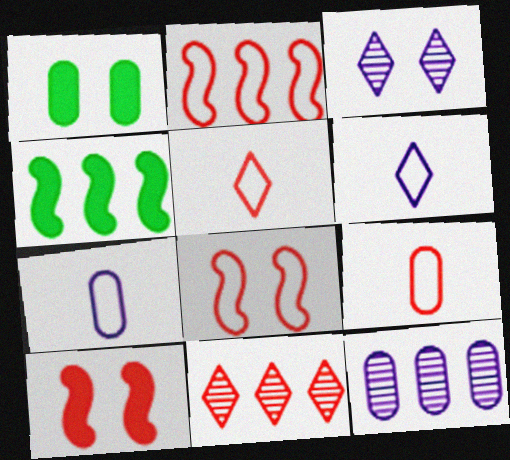[[1, 3, 8], 
[1, 9, 12], 
[3, 4, 9], 
[9, 10, 11]]